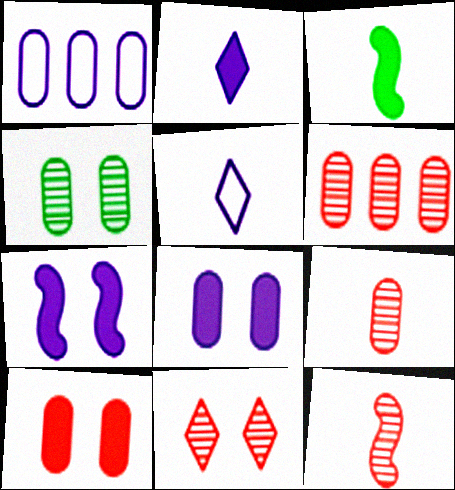[[1, 3, 11], 
[3, 5, 9], 
[6, 11, 12]]